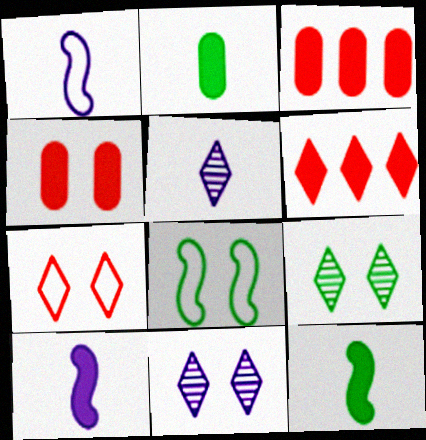[[1, 3, 9], 
[3, 5, 8], 
[4, 8, 11]]